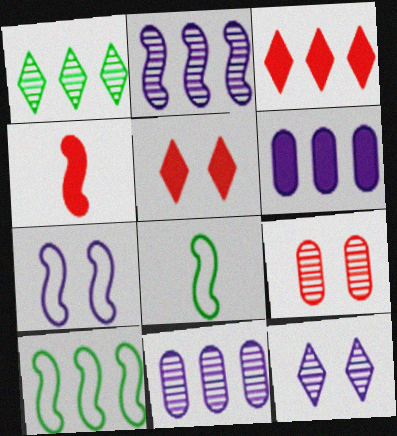[[3, 10, 11], 
[5, 8, 11]]